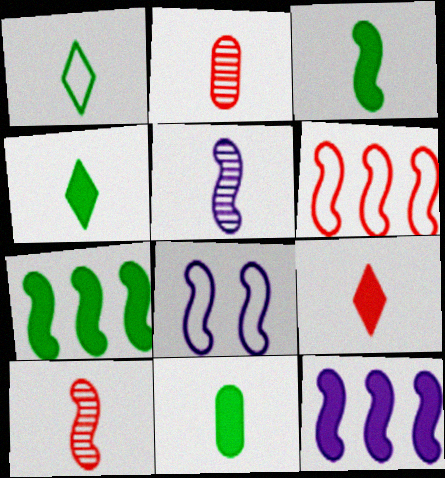[[3, 4, 11], 
[5, 8, 12], 
[7, 8, 10]]